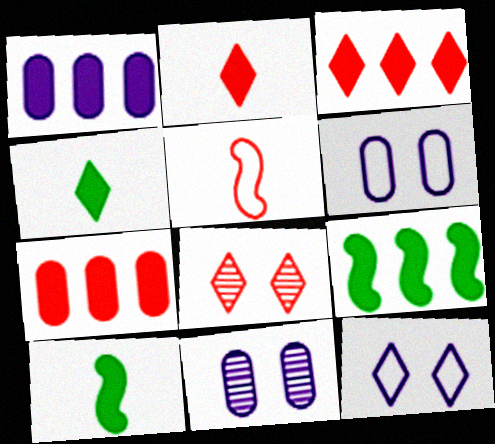[[1, 3, 9], 
[5, 7, 8]]